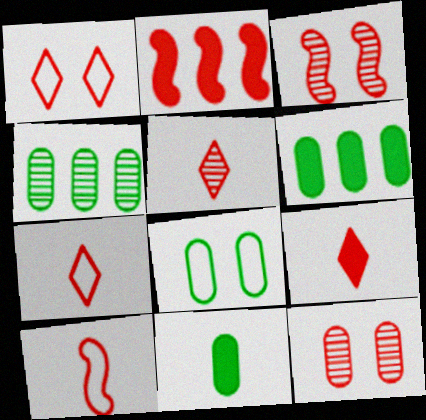[[2, 3, 10], 
[2, 7, 12], 
[4, 8, 11], 
[5, 7, 9]]